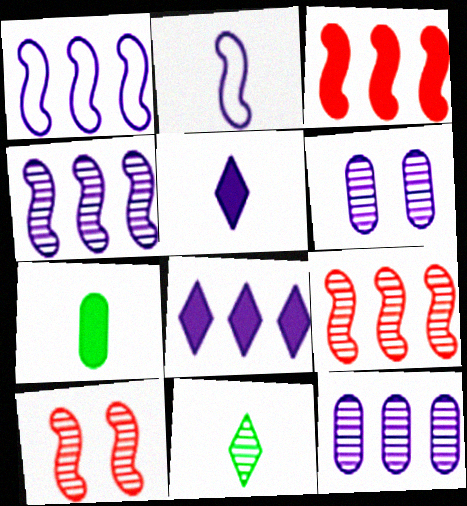[[1, 5, 6], 
[1, 8, 12], 
[2, 6, 8], 
[6, 9, 11], 
[10, 11, 12]]